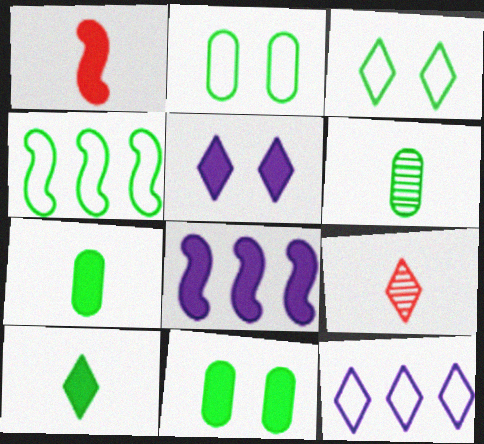[[2, 8, 9]]